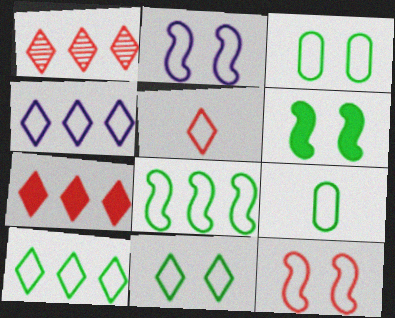[[4, 5, 11], 
[4, 9, 12], 
[8, 9, 11]]